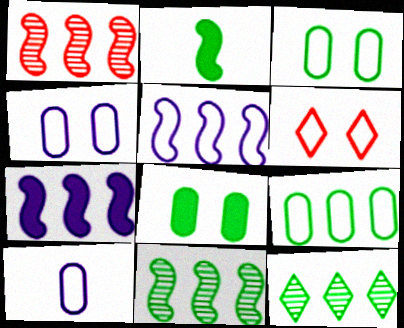[[2, 3, 12]]